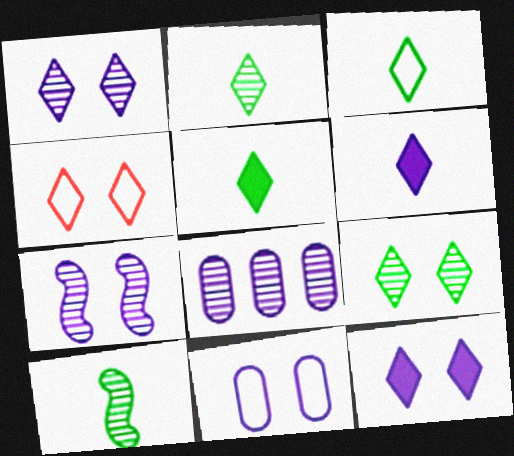[[2, 3, 5], 
[4, 9, 12], 
[7, 11, 12]]